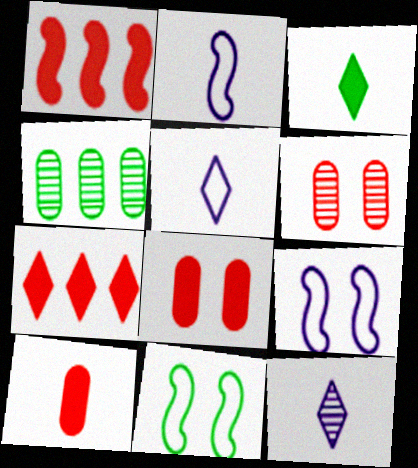[[3, 4, 11]]